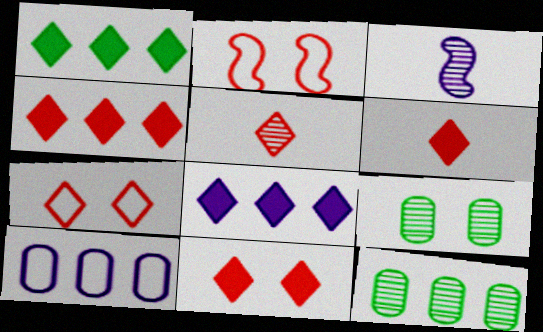[[1, 4, 8], 
[4, 5, 7], 
[4, 6, 11]]